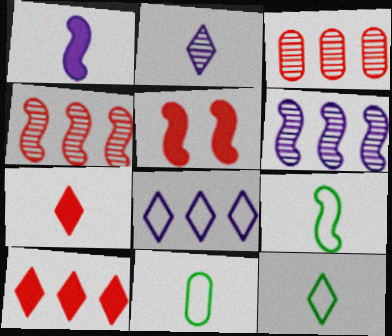[[2, 7, 12], 
[5, 6, 9], 
[9, 11, 12]]